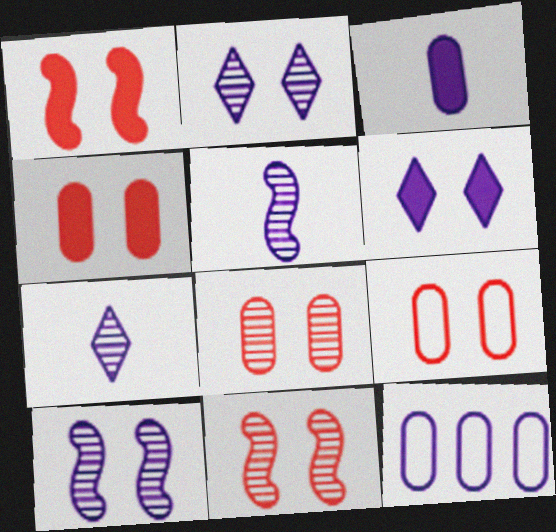[[4, 8, 9], 
[5, 6, 12]]